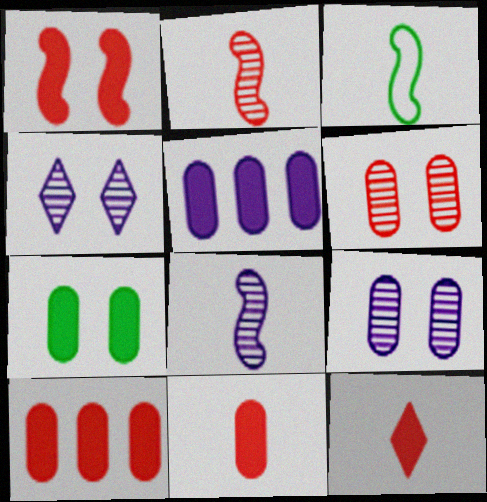[[1, 10, 12], 
[3, 4, 10], 
[5, 7, 11]]